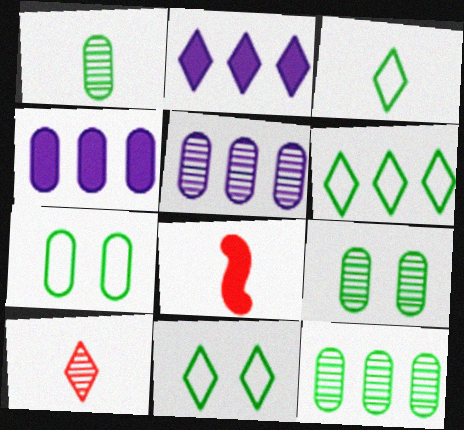[[1, 9, 12], 
[2, 10, 11], 
[3, 6, 11], 
[5, 8, 11]]